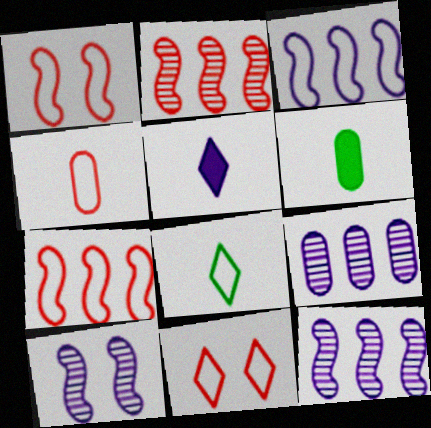[[4, 7, 11], 
[6, 11, 12]]